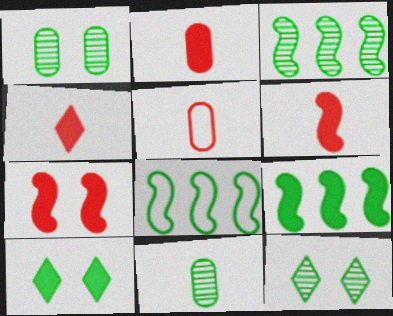[[2, 4, 6], 
[3, 8, 9], 
[3, 11, 12], 
[8, 10, 11]]